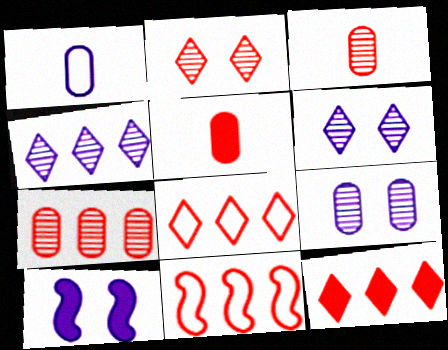[[1, 4, 10], 
[2, 5, 11], 
[7, 11, 12]]